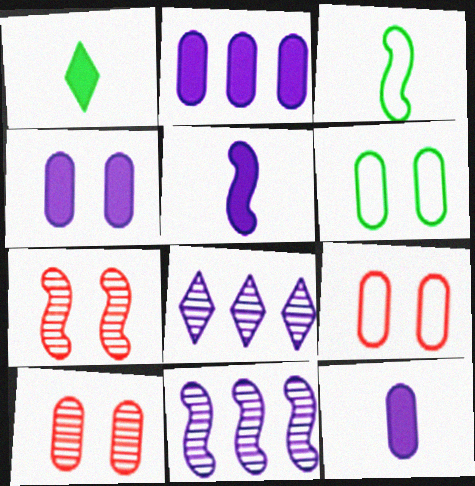[[1, 9, 11], 
[2, 4, 12], 
[4, 6, 10]]